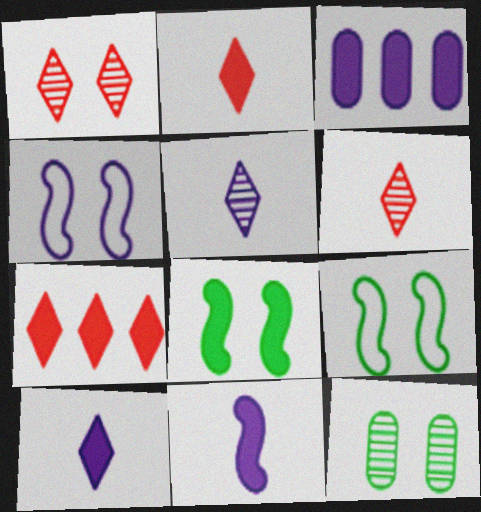[[2, 3, 8], 
[3, 4, 5], 
[3, 6, 9]]